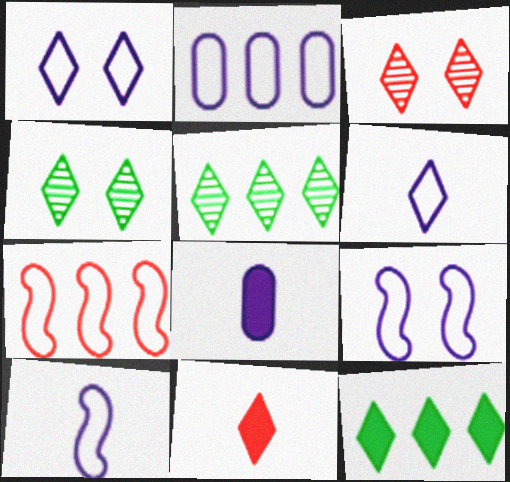[[1, 2, 10], 
[1, 5, 11], 
[2, 6, 9], 
[3, 6, 12], 
[4, 7, 8]]